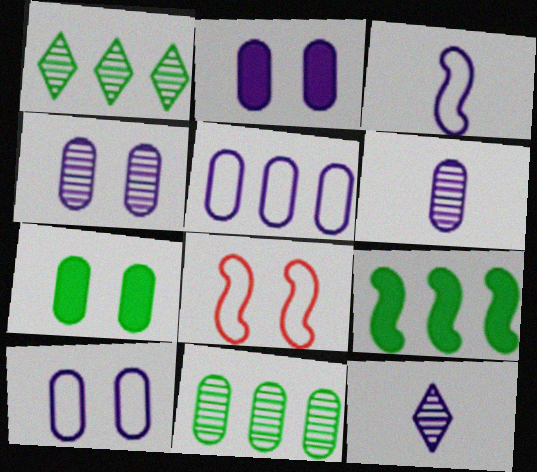[[2, 4, 10], 
[2, 5, 6]]